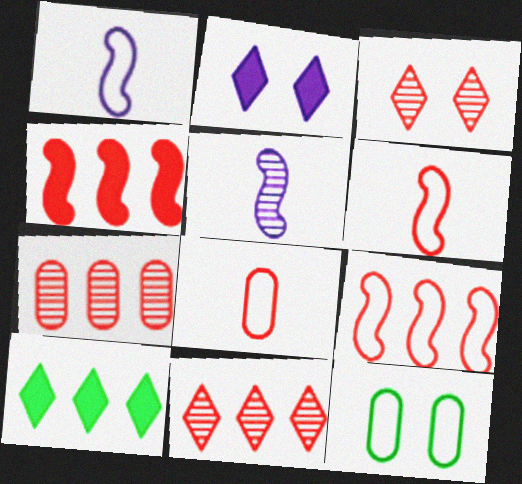[[3, 4, 8]]